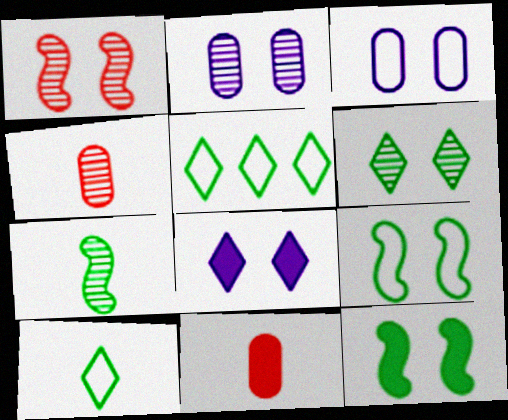[[1, 2, 6]]